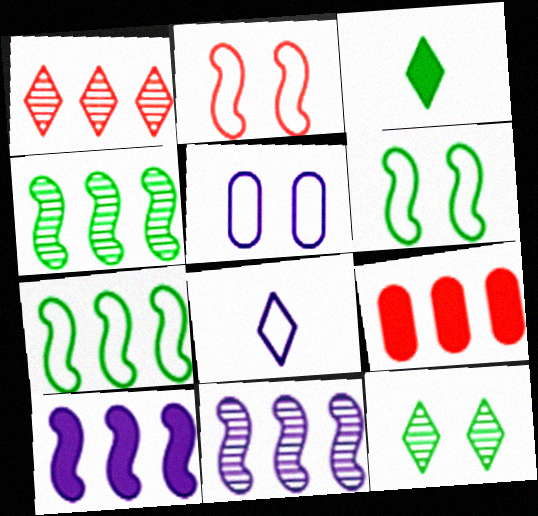[]